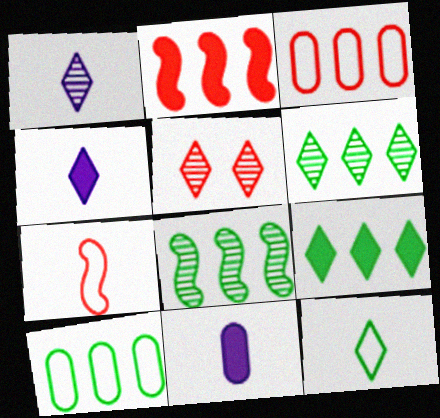[[1, 5, 6], 
[8, 9, 10]]